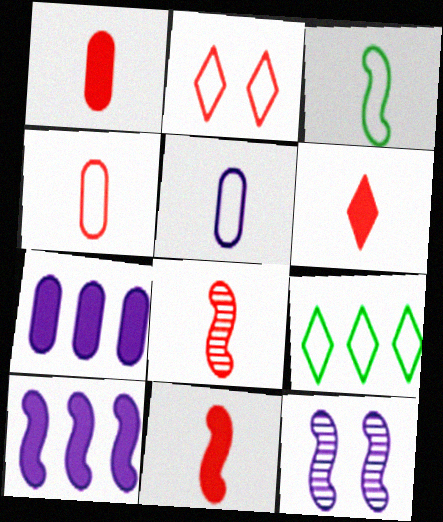[[1, 6, 11], 
[1, 9, 12], 
[4, 6, 8]]